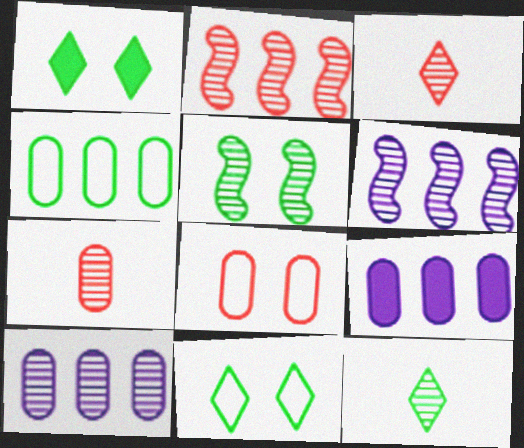[[3, 5, 10]]